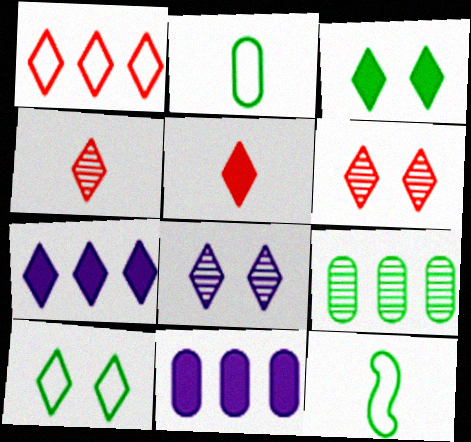[[1, 5, 6], 
[3, 5, 7], 
[3, 9, 12], 
[4, 7, 10], 
[6, 11, 12]]